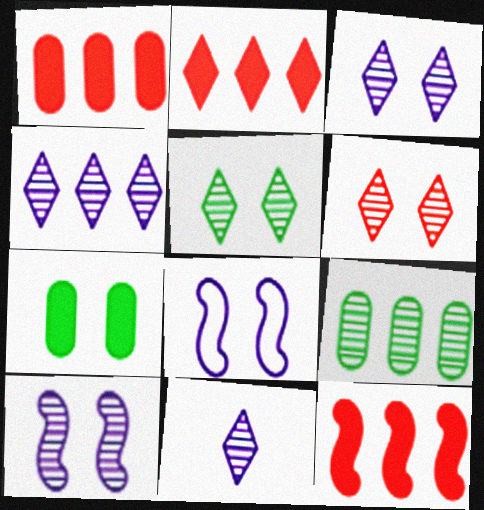[[1, 2, 12], 
[3, 4, 11], 
[3, 5, 6], 
[6, 7, 8]]